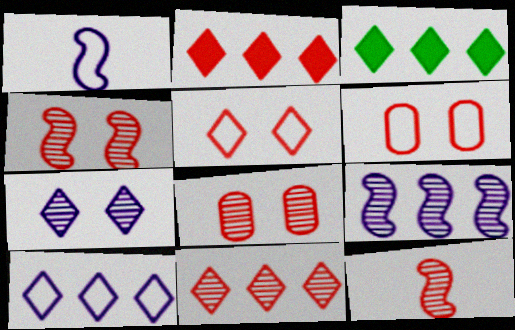[[1, 3, 8], 
[2, 6, 12], 
[3, 10, 11], 
[8, 11, 12]]